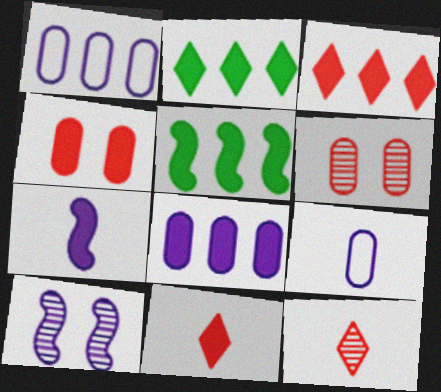[[2, 4, 7], 
[3, 5, 8]]